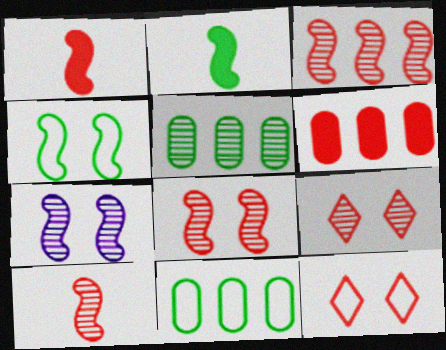[[3, 8, 10], 
[6, 10, 12]]